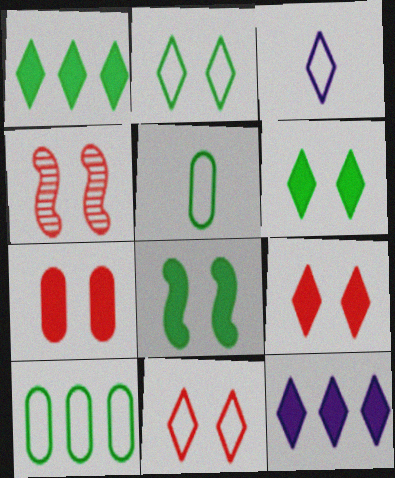[[4, 5, 12], 
[4, 7, 11]]